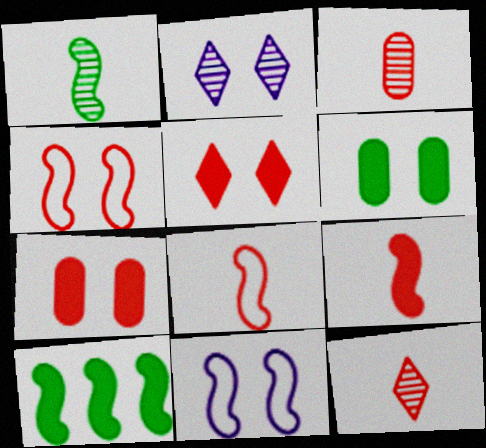[[2, 4, 6]]